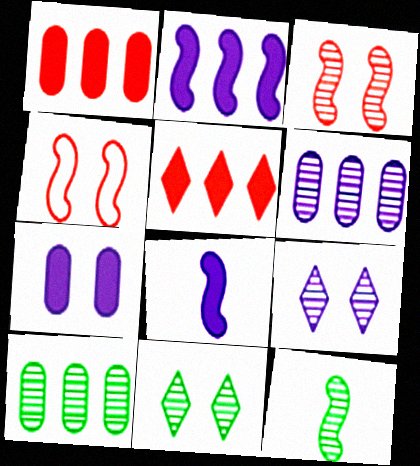[[2, 4, 12], 
[4, 7, 11], 
[10, 11, 12]]